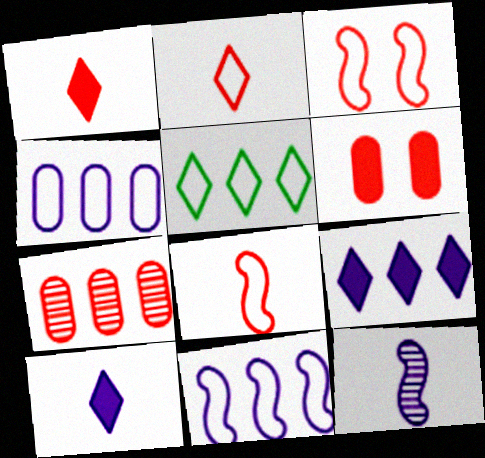[[1, 3, 7], 
[5, 6, 12]]